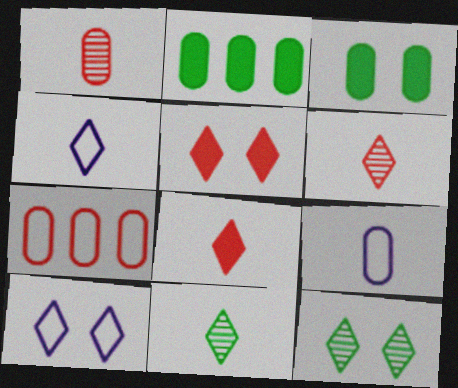[[4, 8, 11], 
[5, 10, 12]]